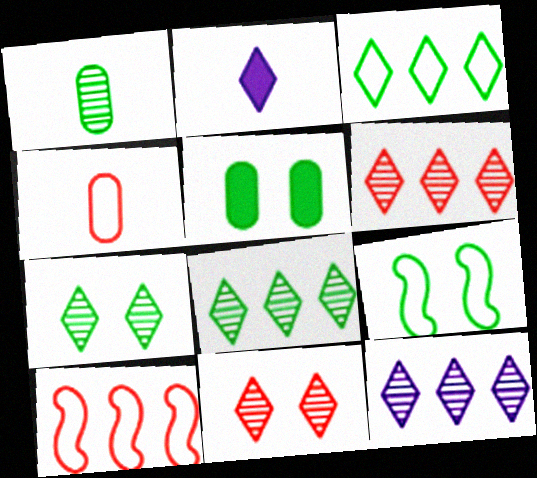[[2, 3, 11], 
[5, 7, 9], 
[6, 8, 12]]